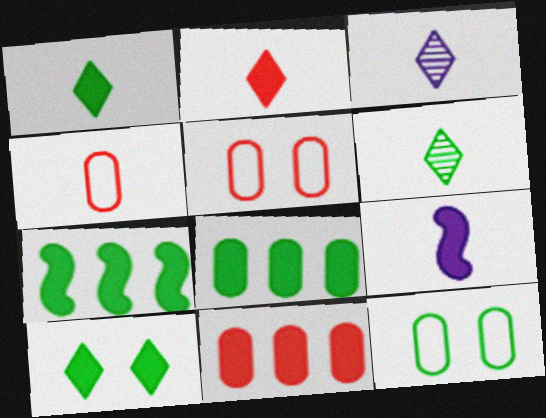[[3, 5, 7], 
[4, 6, 9], 
[6, 7, 12], 
[9, 10, 11]]